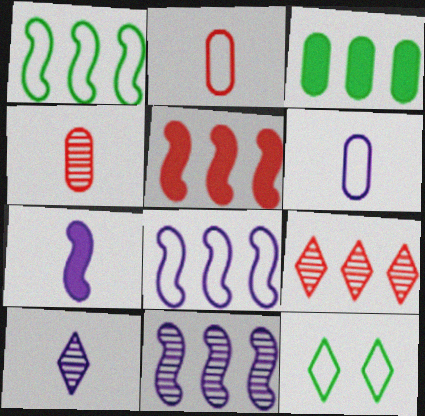[[1, 5, 11], 
[2, 8, 12], 
[3, 8, 9], 
[6, 7, 10]]